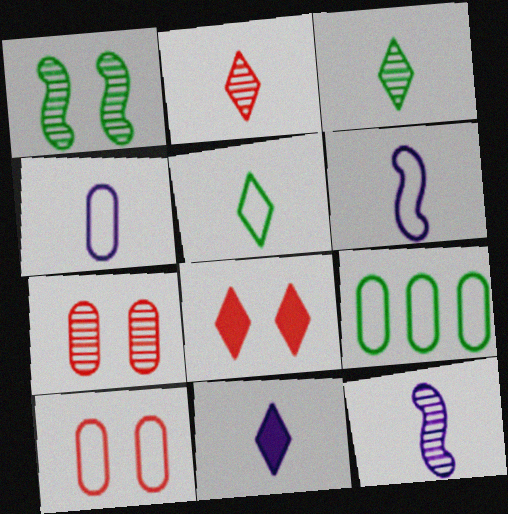[[2, 5, 11], 
[4, 9, 10], 
[4, 11, 12], 
[8, 9, 12]]